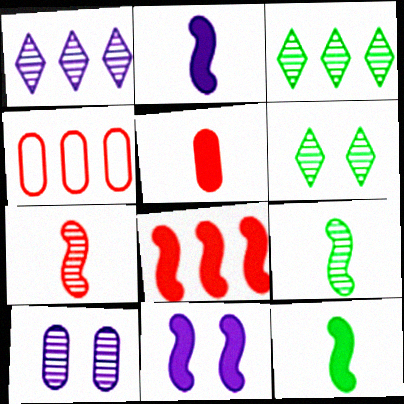[[2, 4, 6], 
[3, 7, 10], 
[8, 11, 12]]